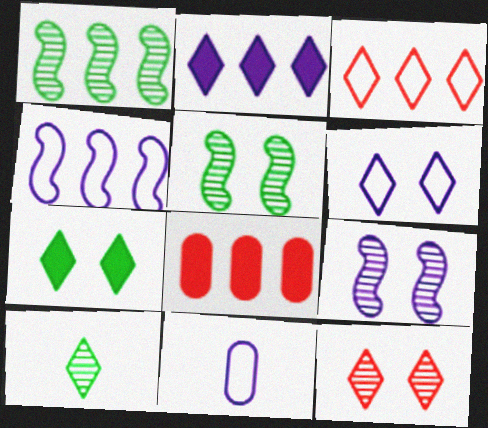[[2, 9, 11], 
[4, 6, 11], 
[6, 7, 12]]